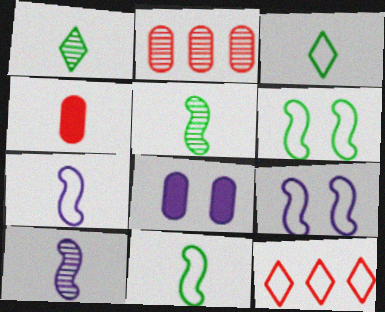[[1, 4, 7], 
[3, 4, 10], 
[5, 8, 12]]